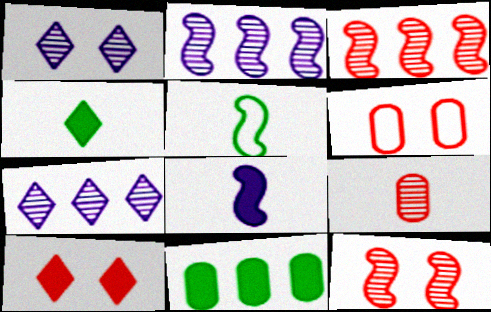[[2, 4, 6], 
[6, 10, 12], 
[8, 10, 11]]